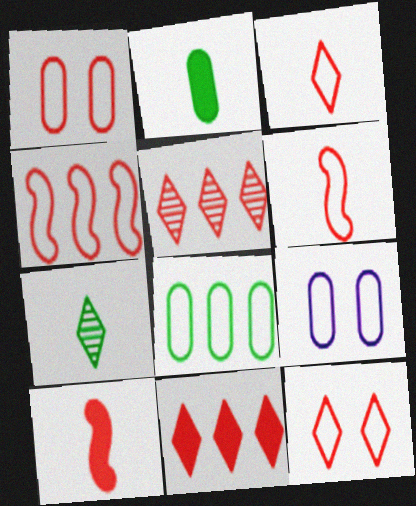[[1, 3, 4], 
[1, 5, 10]]